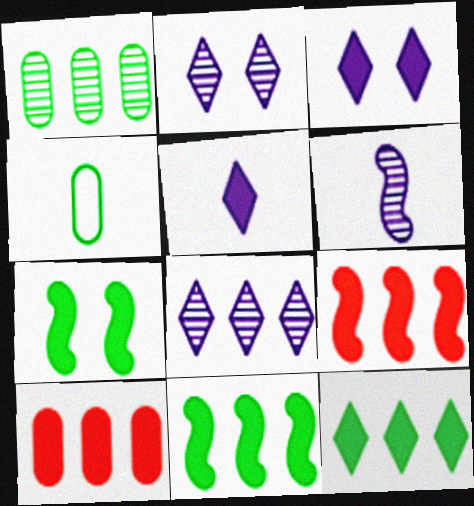[[2, 4, 9], 
[5, 7, 10]]